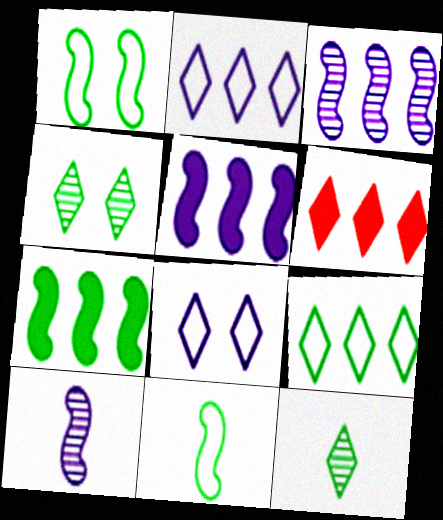[[6, 8, 12]]